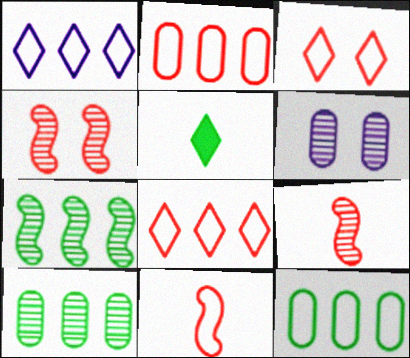[[2, 3, 11]]